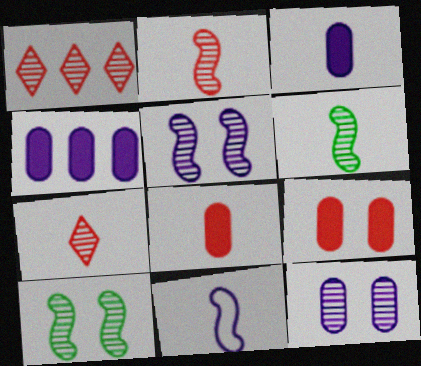[[1, 6, 12]]